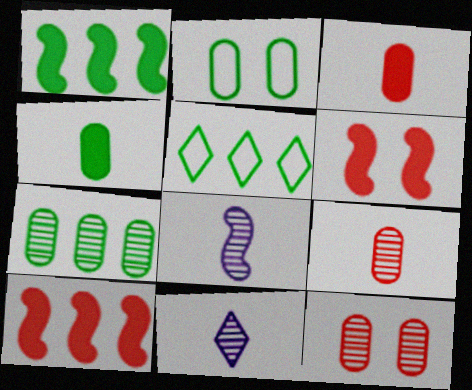[[1, 5, 7], 
[2, 4, 7], 
[2, 10, 11]]